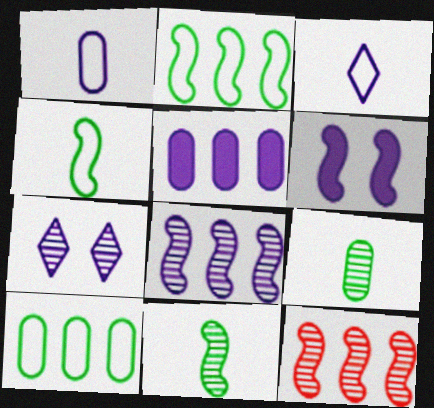[[4, 6, 12], 
[7, 9, 12]]